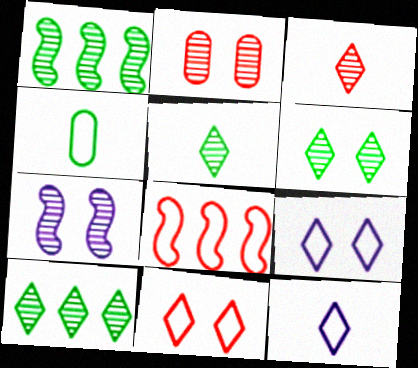[[2, 6, 7], 
[4, 8, 9], 
[5, 6, 10]]